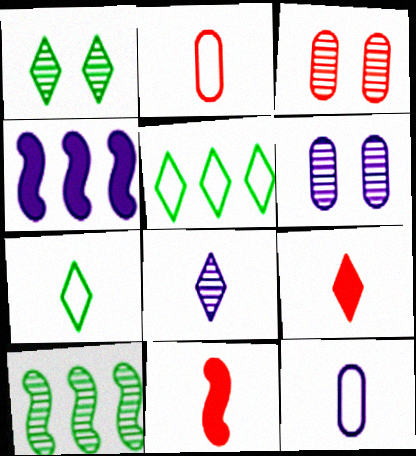[[1, 2, 4], 
[3, 4, 7], 
[3, 8, 10], 
[5, 6, 11], 
[7, 8, 9]]